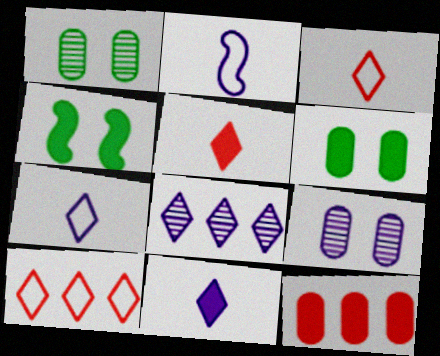[[4, 11, 12]]